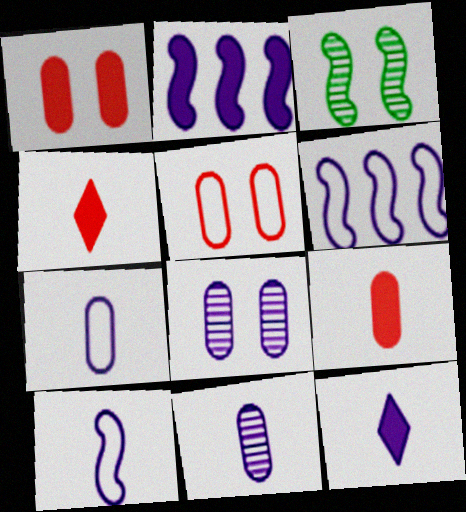[[6, 8, 12], 
[10, 11, 12]]